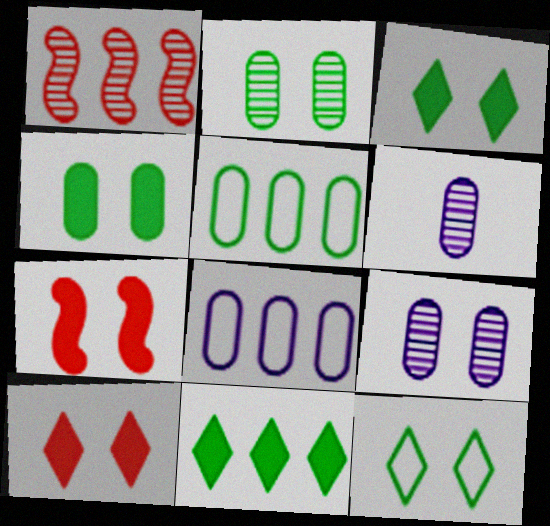[[1, 8, 11], 
[7, 9, 12]]